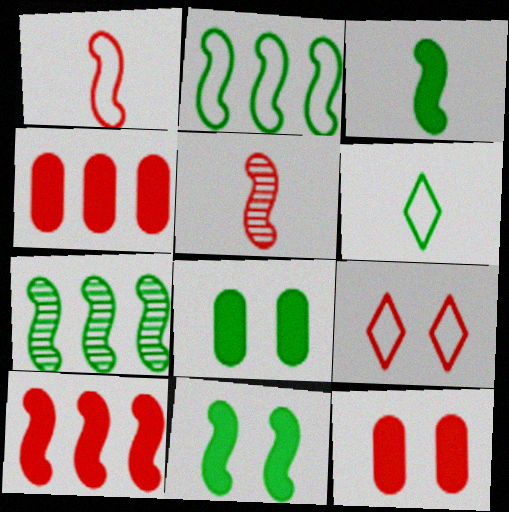[[4, 5, 9], 
[6, 7, 8]]